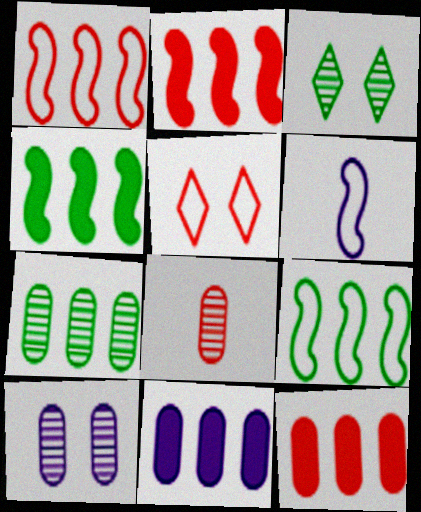[[2, 5, 8], 
[3, 6, 12], 
[7, 8, 10]]